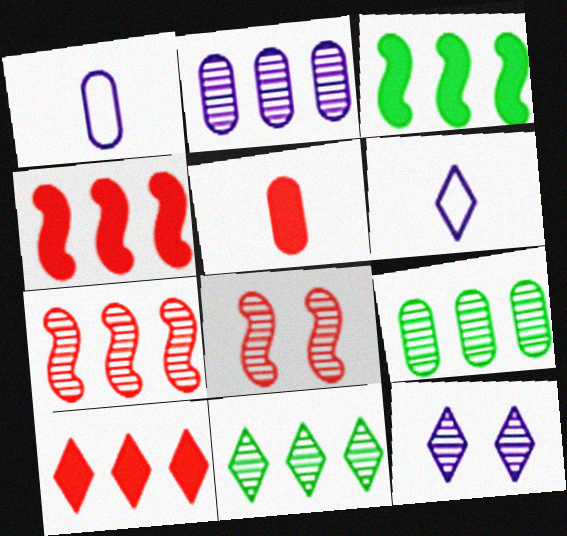[[2, 7, 11]]